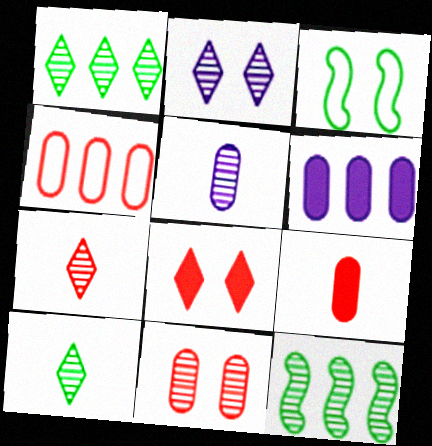[[1, 2, 7], 
[3, 6, 7], 
[4, 9, 11]]